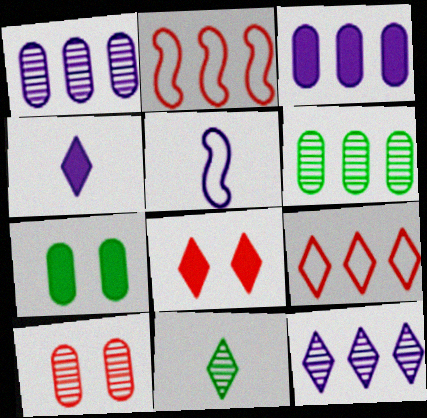[[5, 6, 8]]